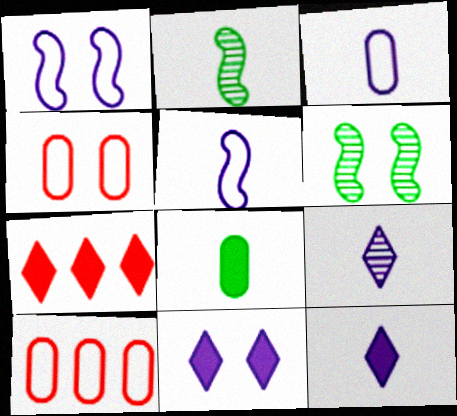[[2, 10, 11], 
[3, 6, 7], 
[4, 6, 11], 
[6, 10, 12]]